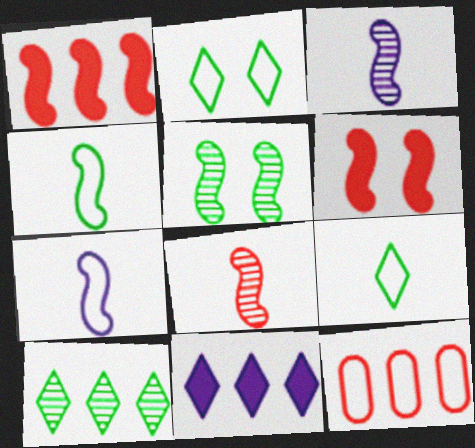[[1, 5, 7], 
[2, 7, 12]]